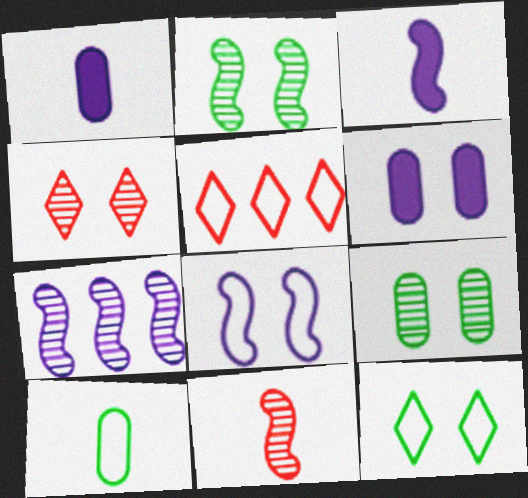[[1, 2, 5], 
[2, 7, 11], 
[3, 5, 9], 
[3, 7, 8], 
[5, 8, 10]]